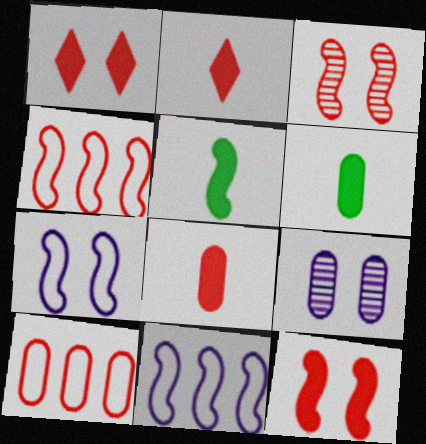[[2, 3, 10], 
[3, 5, 11], 
[6, 9, 10]]